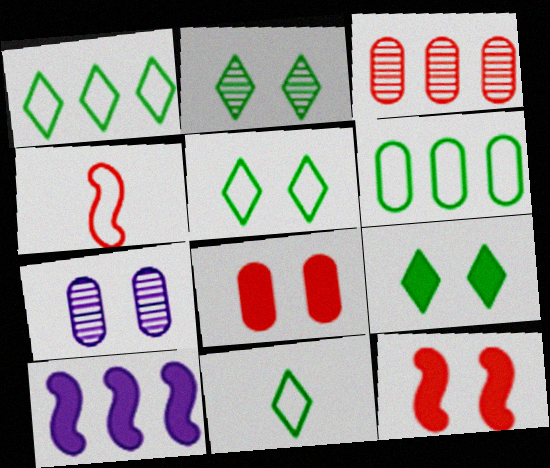[[1, 3, 10], 
[1, 5, 11], 
[2, 5, 9], 
[5, 7, 12]]